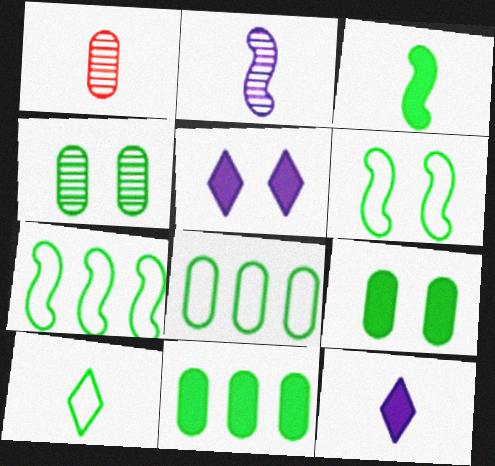[[1, 5, 7], 
[6, 8, 10]]